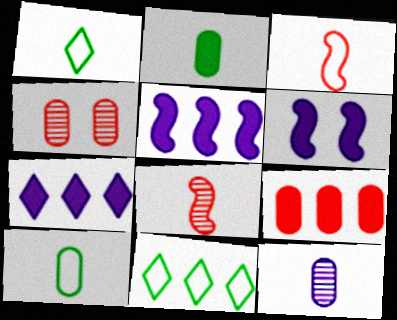[[1, 4, 5]]